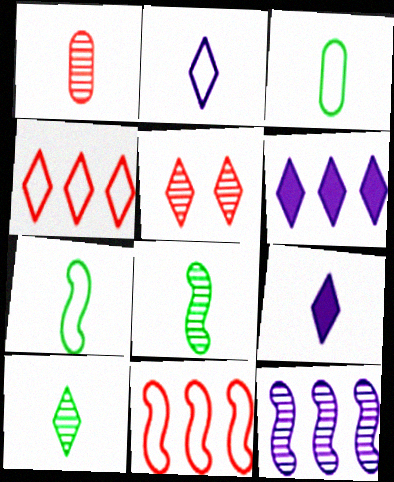[[1, 7, 9]]